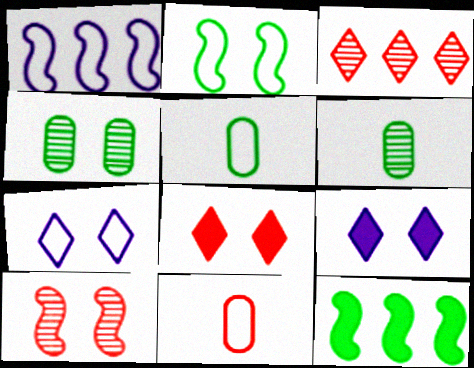[[1, 6, 8]]